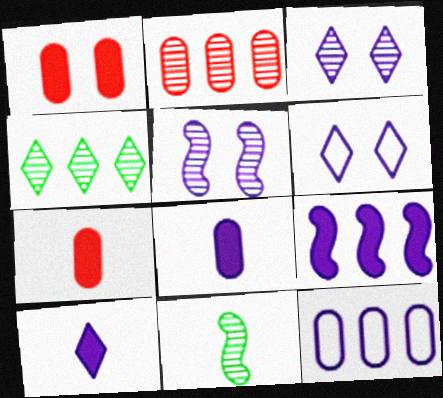[[2, 3, 11], 
[5, 10, 12]]